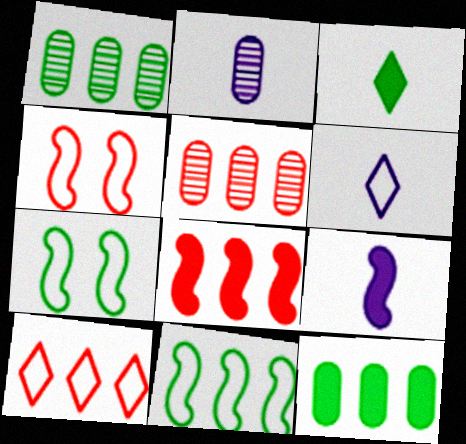[[1, 3, 7], 
[2, 6, 9], 
[5, 8, 10]]